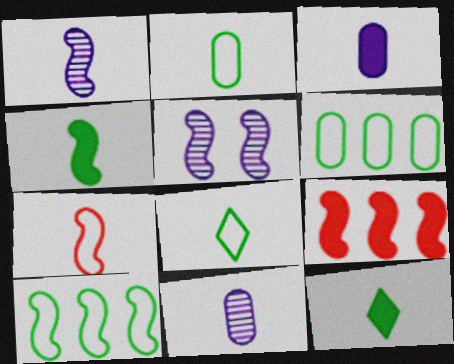[[1, 4, 7], 
[7, 11, 12]]